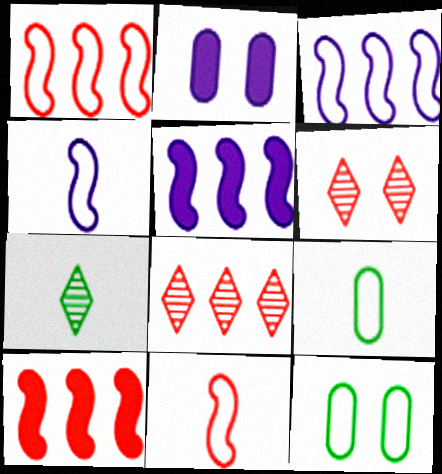[[1, 2, 7], 
[5, 6, 9]]